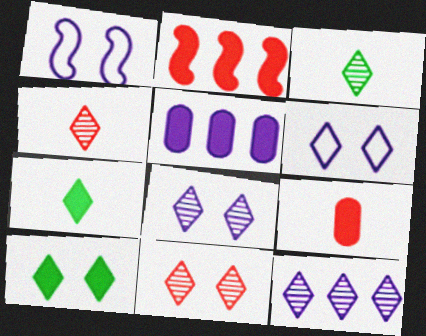[[3, 11, 12], 
[6, 10, 11]]